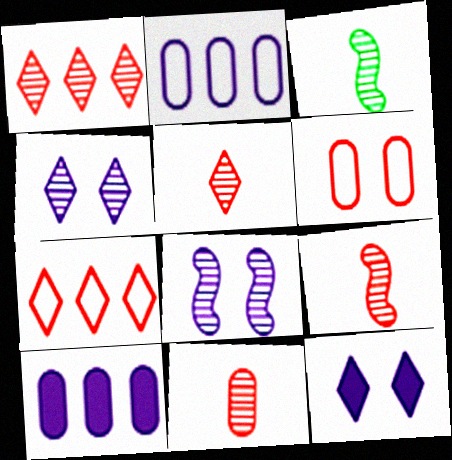[[5, 9, 11]]